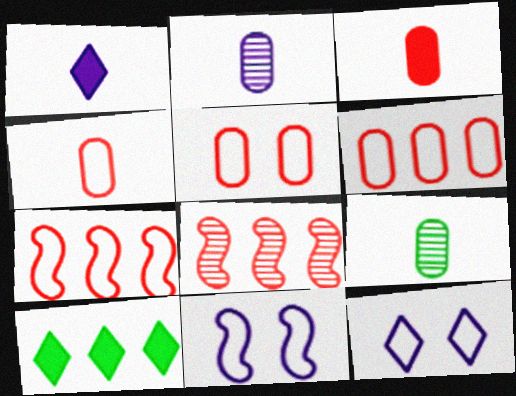[[4, 5, 6]]